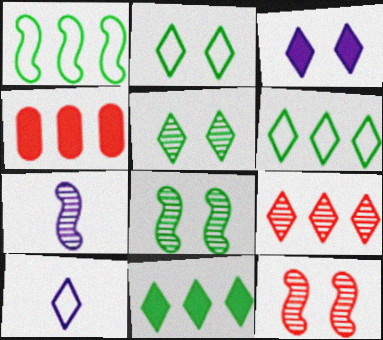[[2, 4, 7], 
[4, 8, 10]]